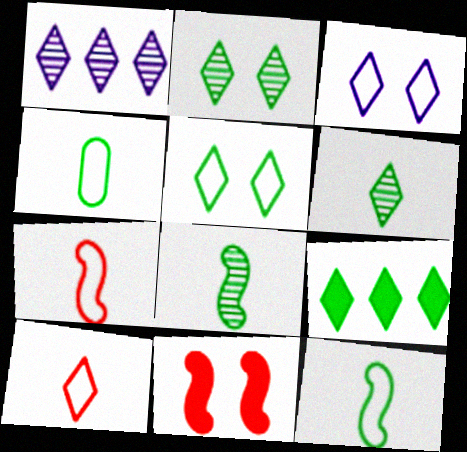[[1, 4, 11], 
[5, 6, 9]]